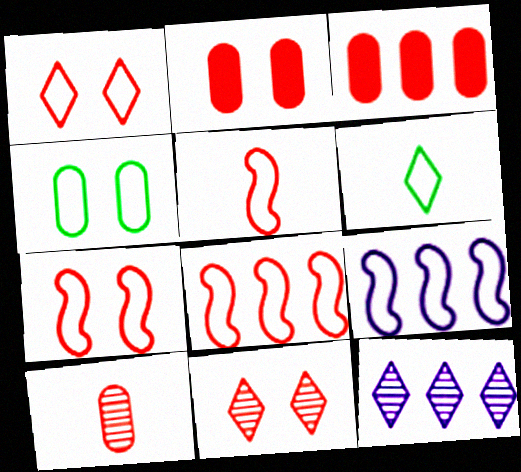[[2, 7, 11], 
[3, 5, 11], 
[5, 7, 8]]